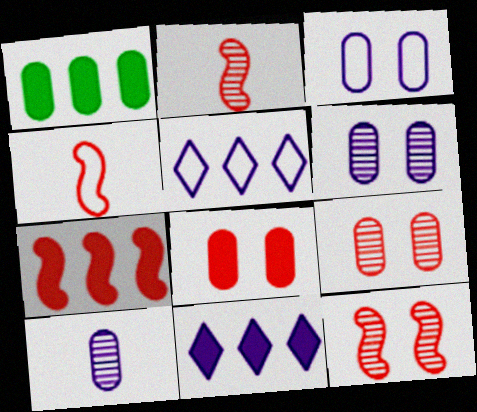[[1, 7, 11], 
[4, 7, 12]]